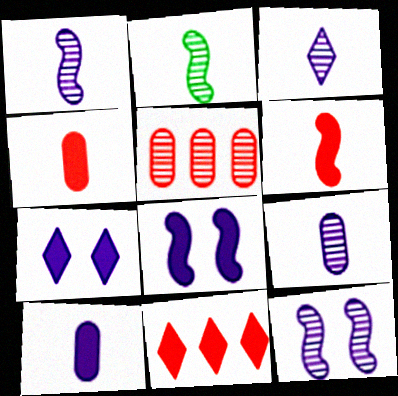[[1, 3, 9]]